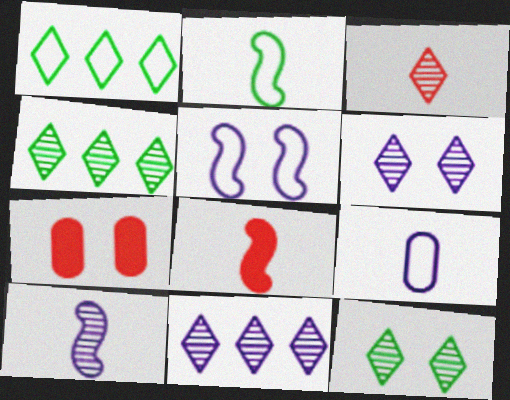[[1, 7, 10], 
[2, 7, 11], 
[2, 8, 10], 
[3, 4, 6], 
[3, 11, 12], 
[5, 7, 12]]